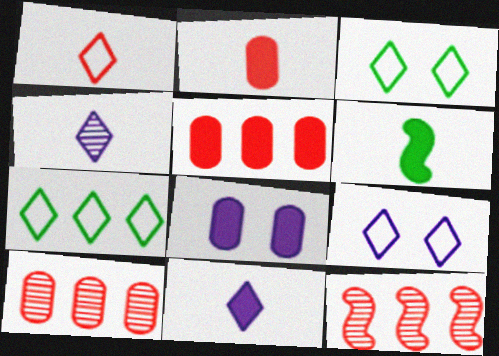[[1, 7, 9], 
[2, 6, 11], 
[6, 9, 10]]